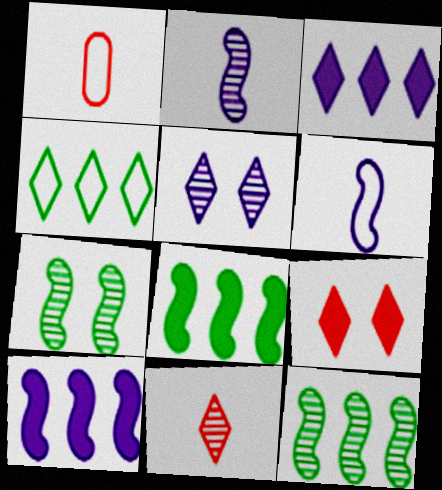[[1, 3, 7], 
[1, 5, 8]]